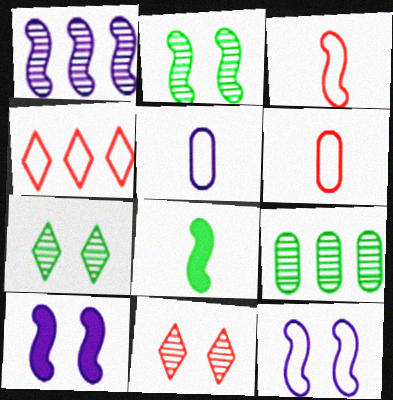[]